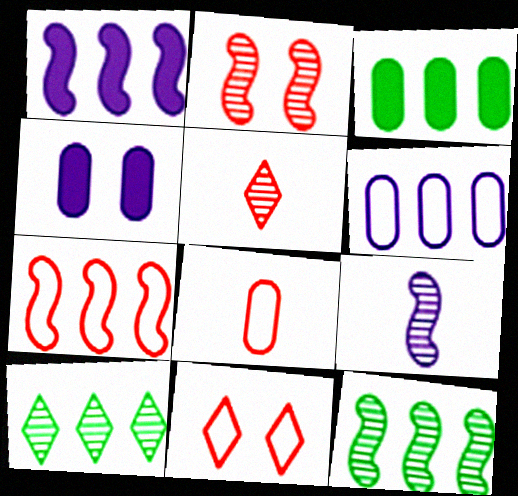[[1, 7, 12], 
[2, 9, 12], 
[3, 9, 11], 
[7, 8, 11]]